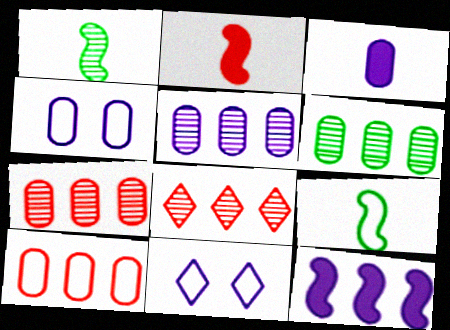[[2, 6, 11], 
[3, 4, 5], 
[5, 6, 7], 
[9, 10, 11]]